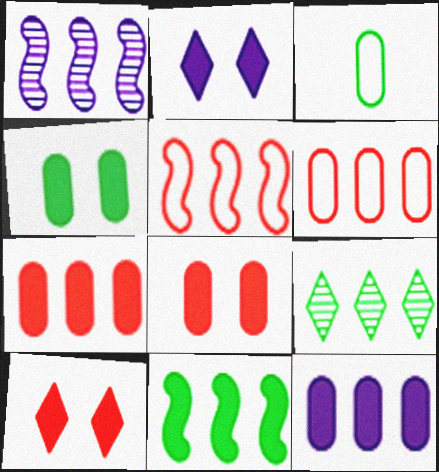[[1, 3, 10], 
[1, 5, 11], 
[5, 9, 12]]